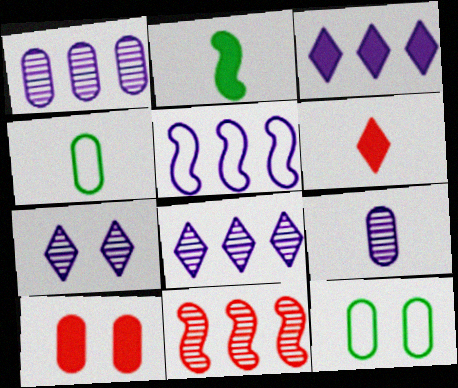[[1, 3, 5], 
[1, 4, 10], 
[2, 3, 10]]